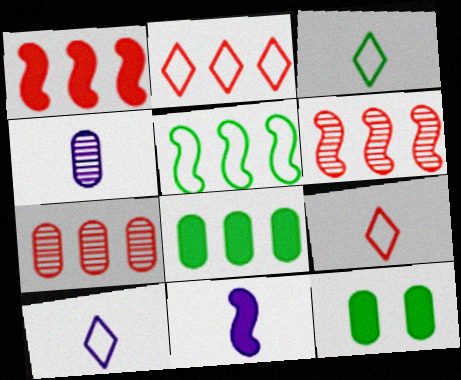[[1, 2, 7], 
[3, 9, 10], 
[4, 10, 11], 
[6, 10, 12]]